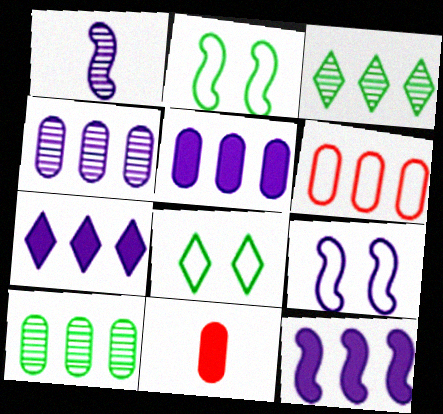[[1, 9, 12], 
[3, 6, 12], 
[3, 9, 11], 
[5, 6, 10], 
[5, 7, 12]]